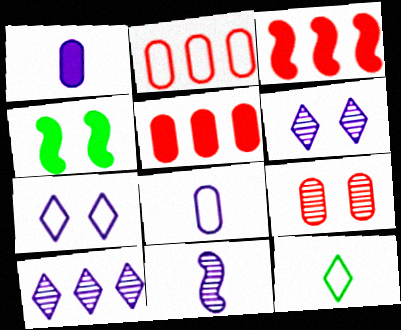[[4, 7, 9]]